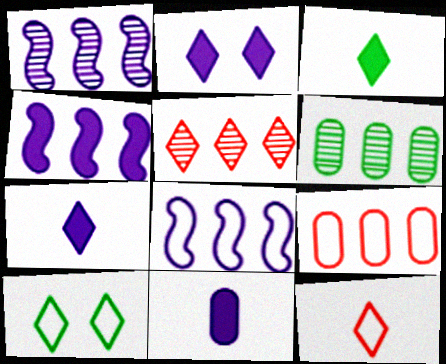[[1, 4, 8], 
[1, 5, 6], 
[2, 4, 11], 
[5, 7, 10]]